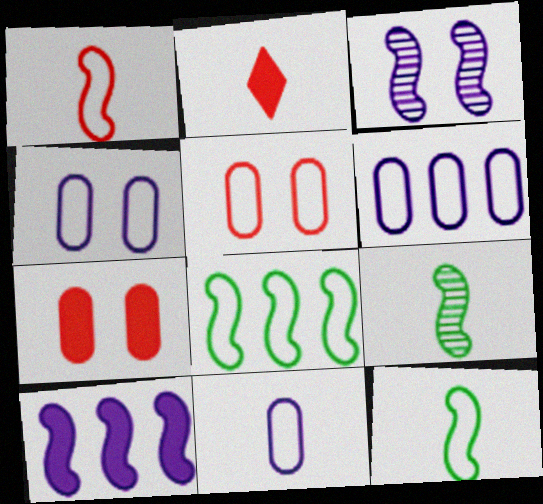[[2, 9, 11], 
[4, 6, 11]]